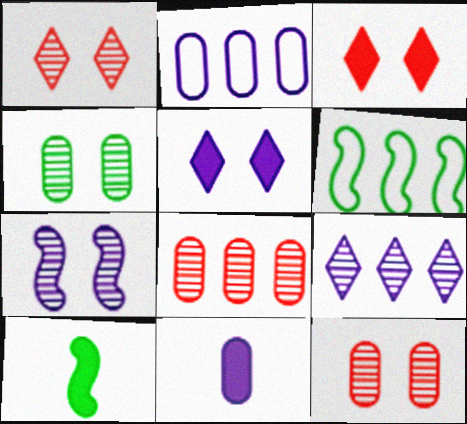[[1, 2, 10], 
[1, 4, 7], 
[1, 6, 11]]